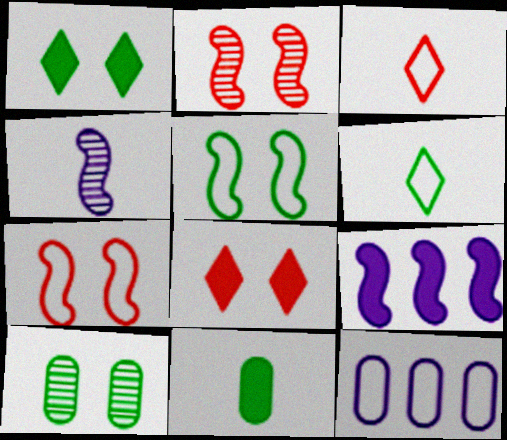[[1, 5, 10], 
[3, 4, 11], 
[3, 5, 12], 
[3, 9, 10], 
[6, 7, 12], 
[8, 9, 11]]